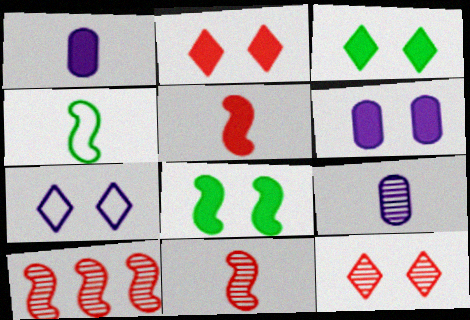[[2, 6, 8], 
[3, 7, 12]]